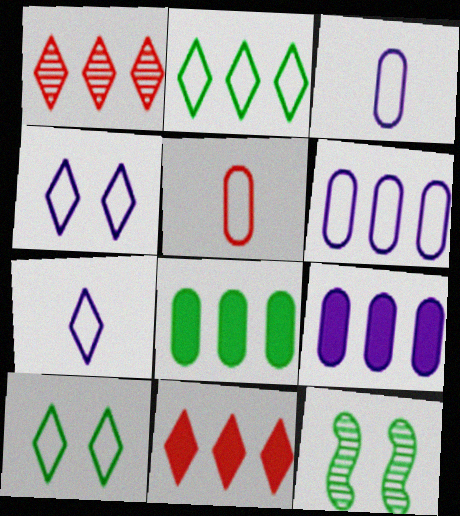[[3, 11, 12]]